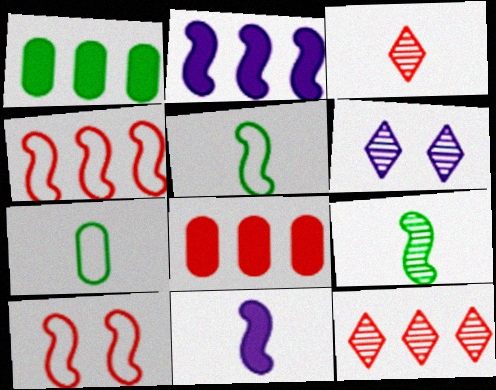[[2, 9, 10], 
[3, 7, 11], 
[3, 8, 10], 
[4, 8, 12], 
[5, 6, 8]]